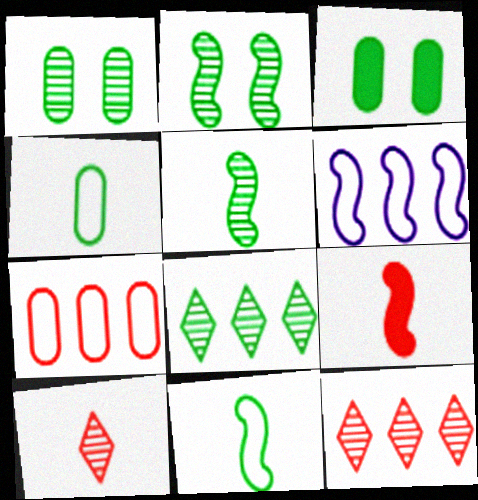[[1, 5, 8], 
[2, 6, 9], 
[3, 6, 10], 
[3, 8, 11]]